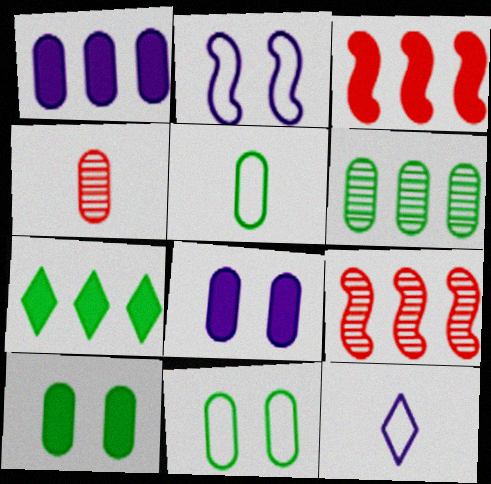[[1, 3, 7], 
[1, 4, 11], 
[2, 4, 7], 
[5, 6, 10], 
[9, 10, 12]]